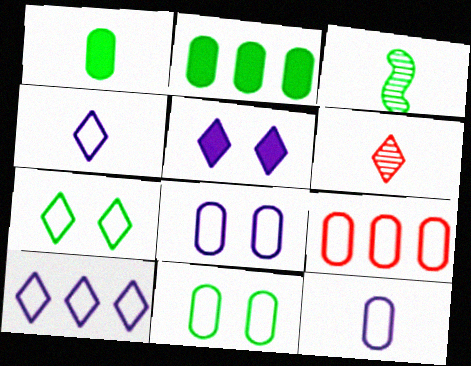[[2, 3, 7], 
[3, 5, 9], 
[9, 11, 12]]